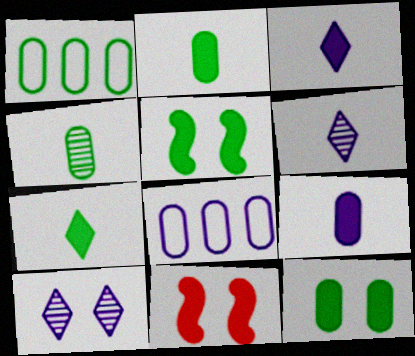[[1, 4, 12], 
[1, 6, 11]]